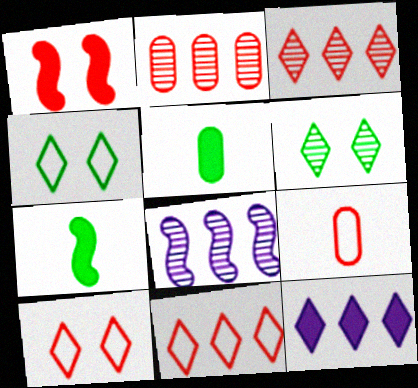[[1, 3, 9], 
[1, 5, 12], 
[5, 8, 10]]